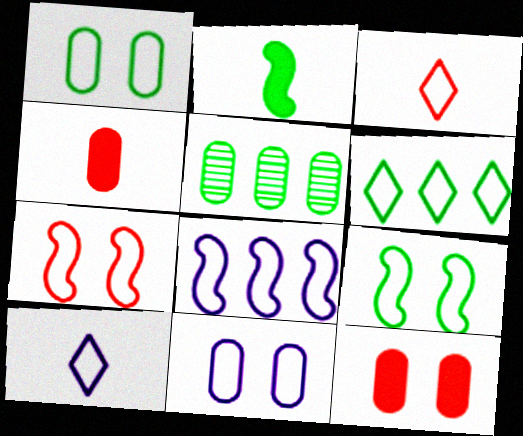[[1, 3, 8], 
[4, 5, 11], 
[8, 10, 11]]